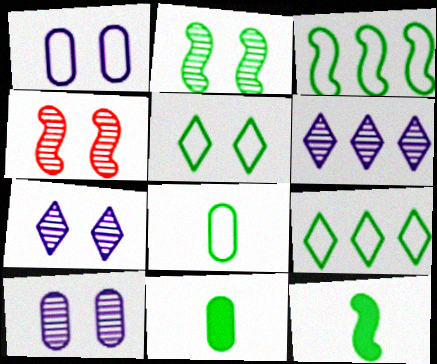[[2, 3, 12], 
[2, 9, 11], 
[3, 5, 8]]